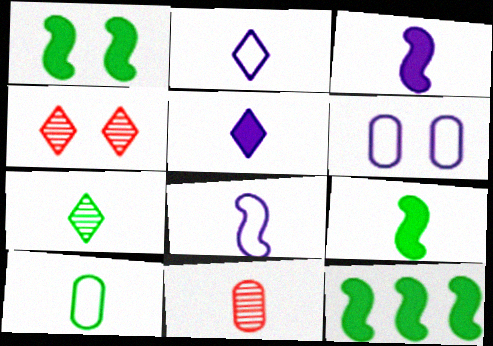[[1, 4, 6], 
[1, 9, 12], 
[2, 9, 11], 
[7, 9, 10]]